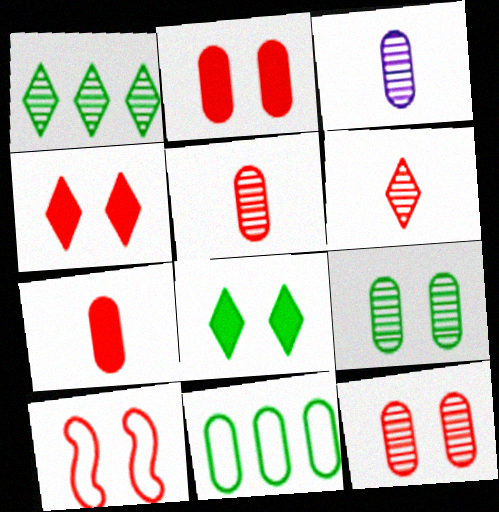[[2, 3, 11], 
[4, 10, 12]]